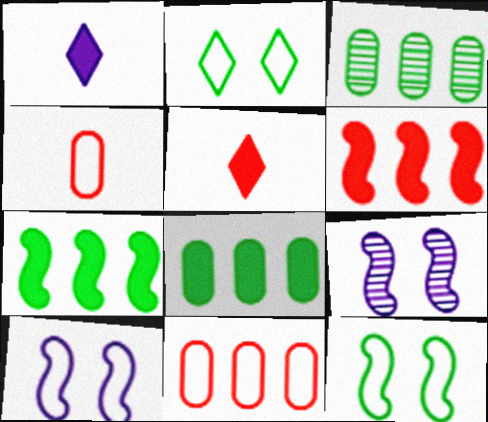[[3, 5, 10]]